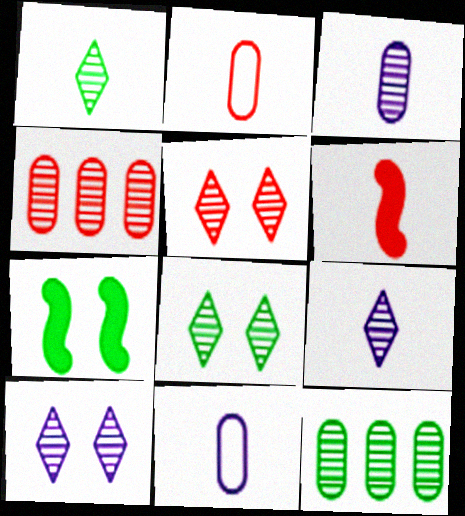[[1, 6, 11], 
[5, 8, 10]]